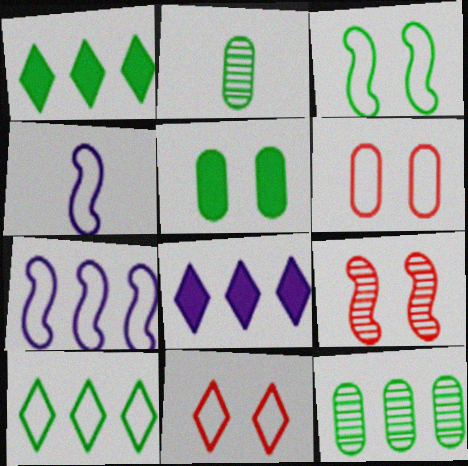[[1, 2, 3], 
[4, 6, 10]]